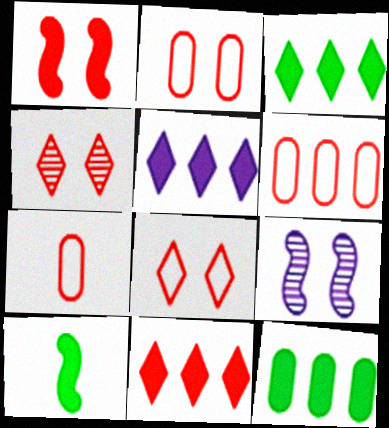[[1, 2, 4], 
[2, 6, 7], 
[3, 5, 11], 
[3, 7, 9]]